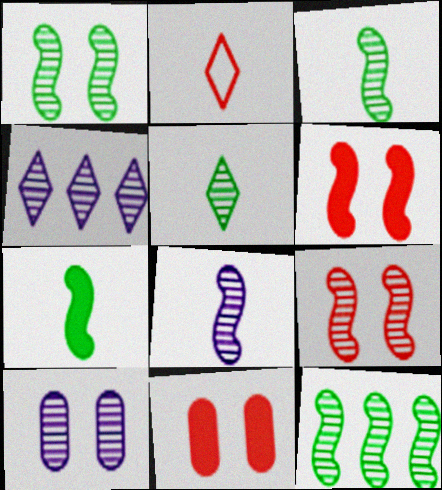[[1, 3, 12], 
[4, 8, 10], 
[8, 9, 12]]